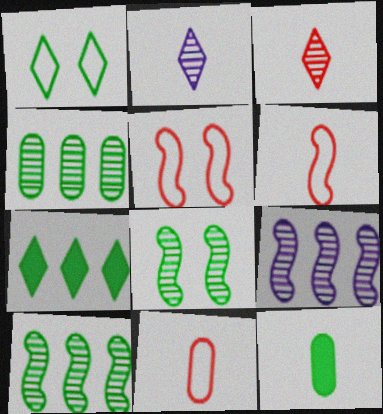[[1, 10, 12], 
[2, 6, 12]]